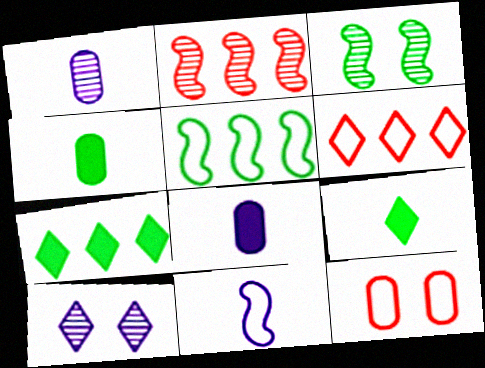[[3, 6, 8], 
[6, 9, 10]]